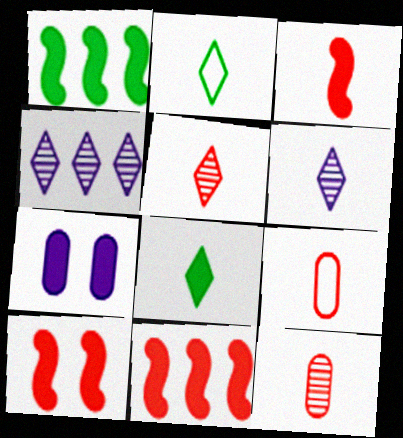[[3, 5, 9], 
[3, 10, 11], 
[7, 8, 11]]